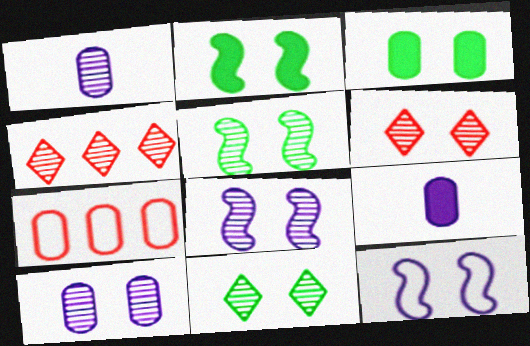[[1, 3, 7], 
[1, 4, 5], 
[3, 6, 12], 
[5, 6, 10]]